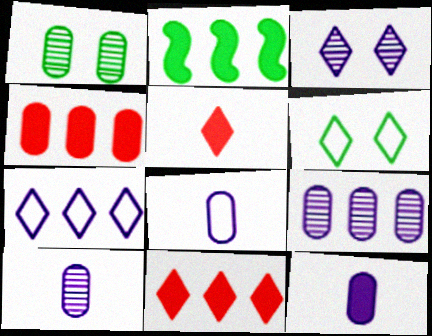[[1, 4, 8], 
[8, 10, 12]]